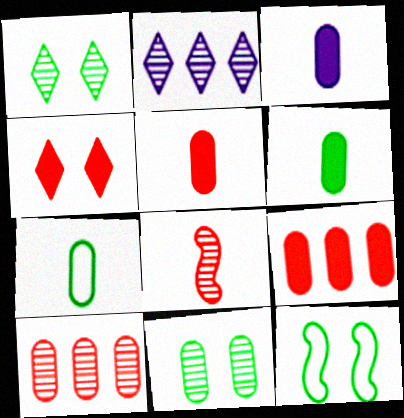[[2, 5, 12], 
[2, 8, 11], 
[3, 5, 6]]